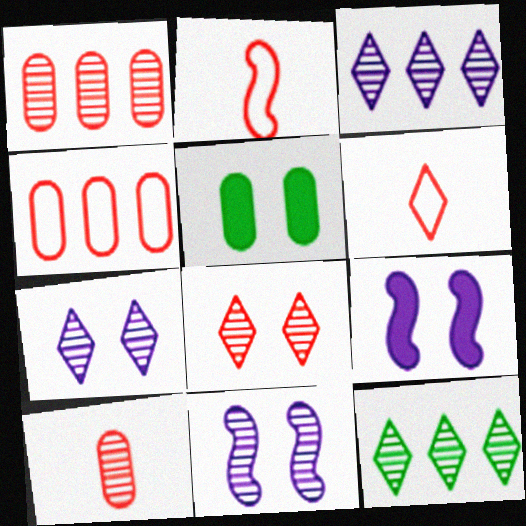[[2, 3, 5], 
[10, 11, 12]]